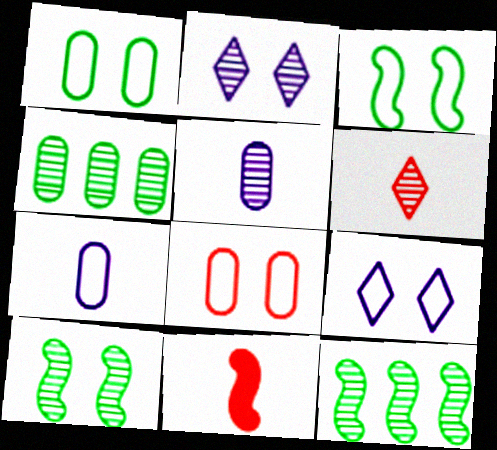[[3, 8, 9], 
[4, 9, 11]]